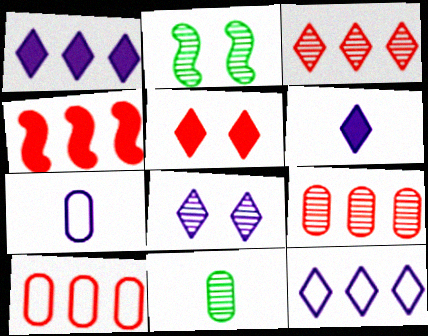[[2, 6, 10], 
[3, 4, 10], 
[6, 8, 12]]